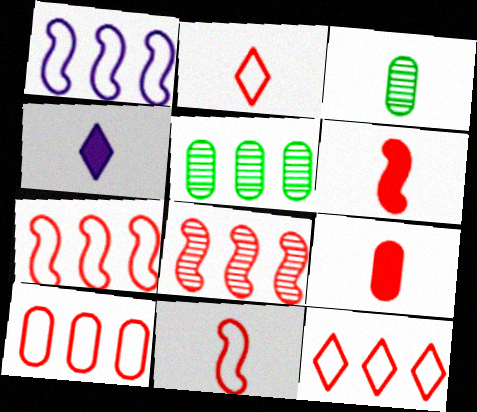[[3, 4, 11], 
[7, 10, 12]]